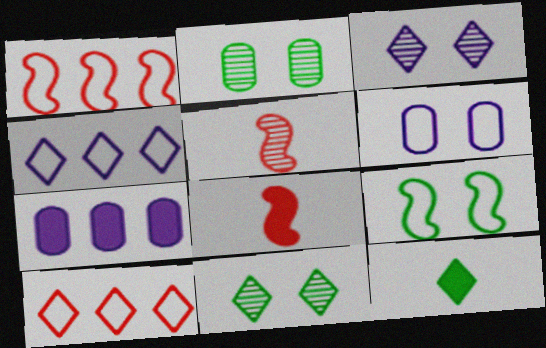[[2, 4, 8], 
[3, 10, 12]]